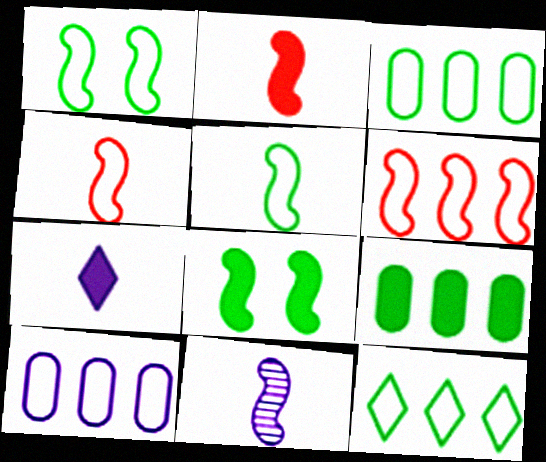[[2, 5, 11], 
[6, 8, 11], 
[6, 10, 12]]